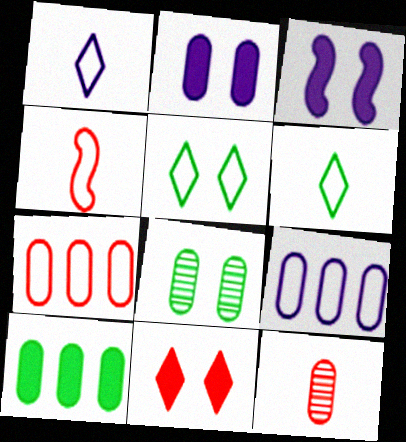[[4, 5, 9]]